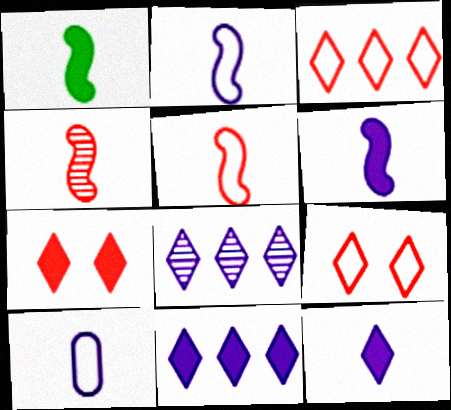[[1, 2, 4]]